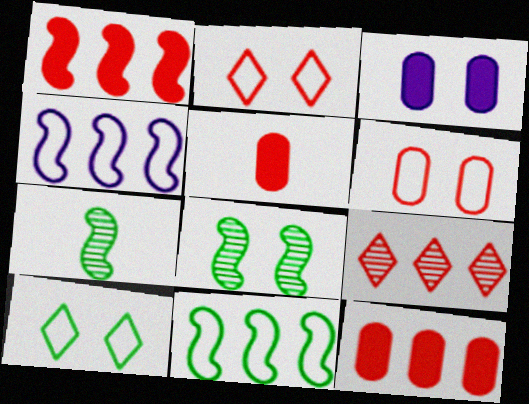[[2, 3, 8]]